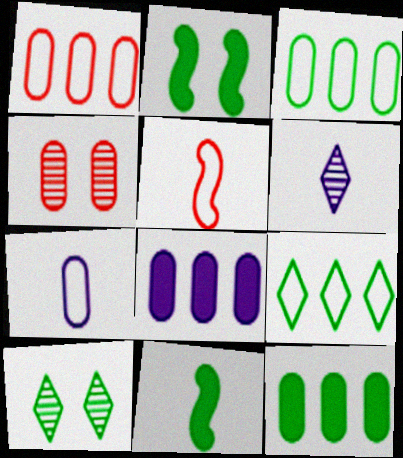[[1, 2, 6], 
[3, 10, 11], 
[4, 7, 12], 
[5, 8, 10]]